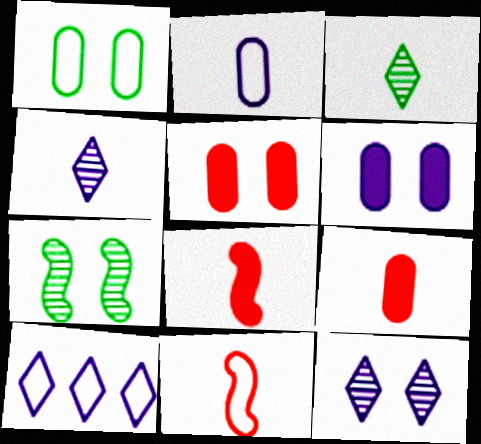[[1, 10, 11], 
[2, 3, 8], 
[7, 9, 10]]